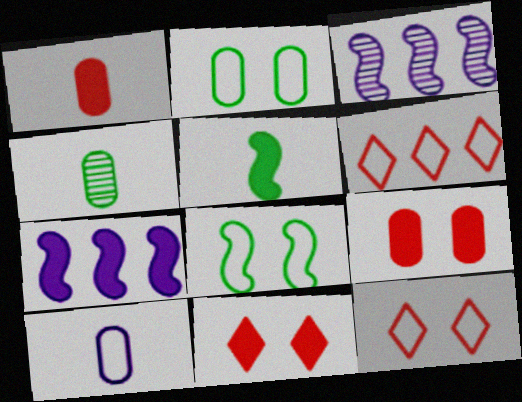[[1, 4, 10], 
[4, 7, 12], 
[6, 8, 10]]